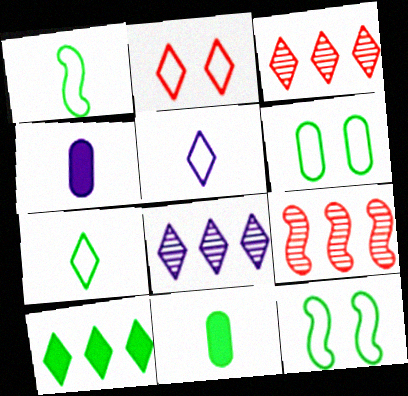[[3, 4, 12]]